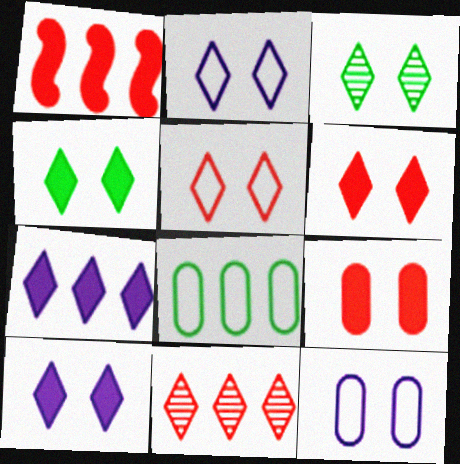[[2, 3, 6], 
[3, 5, 10], 
[4, 6, 10]]